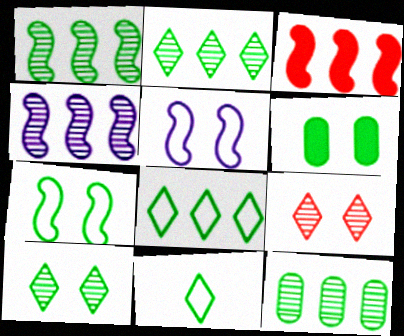[[1, 2, 12], 
[1, 6, 11], 
[5, 6, 9], 
[6, 7, 10]]